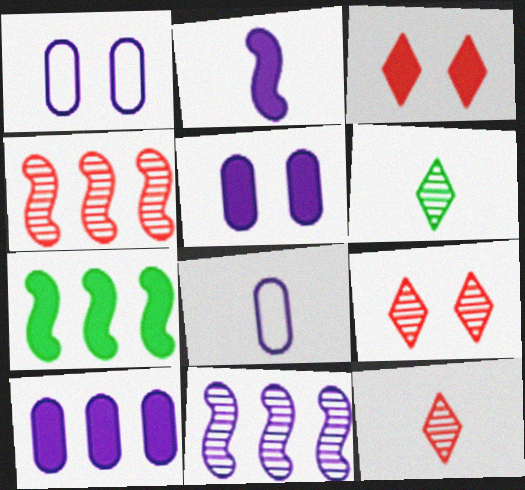[[1, 7, 12], 
[7, 8, 9]]